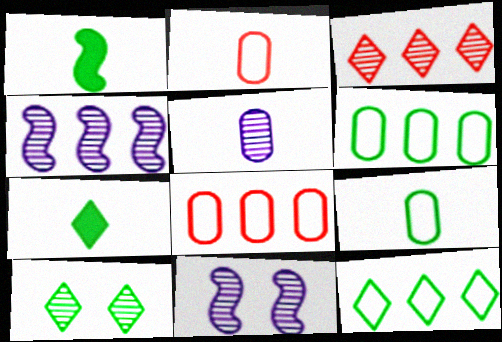[[1, 6, 10], 
[7, 8, 11], 
[7, 10, 12]]